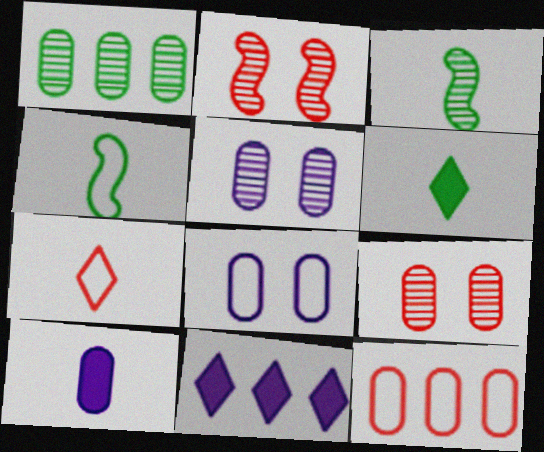[[3, 7, 10], 
[4, 9, 11]]